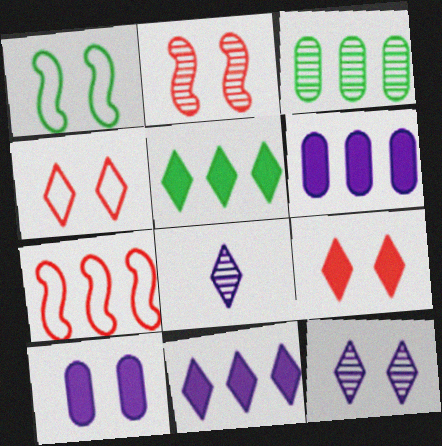[[2, 3, 8], 
[3, 7, 11], 
[4, 5, 8]]